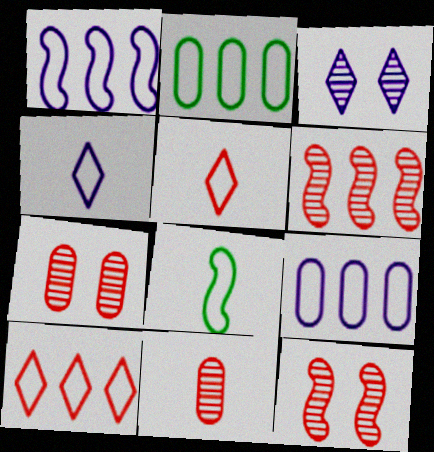[[1, 2, 10]]